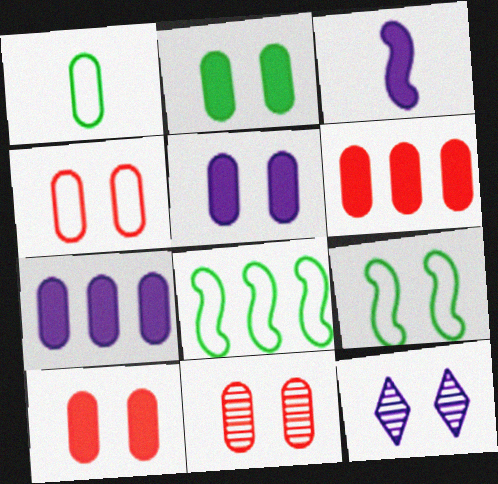[[1, 7, 11], 
[2, 5, 10], 
[4, 10, 11], 
[9, 10, 12]]